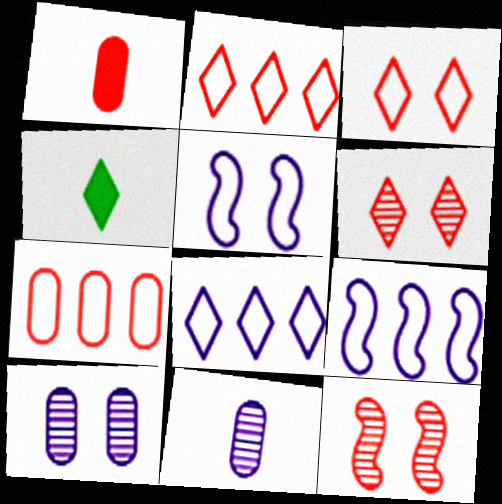[[1, 2, 12], 
[4, 6, 8]]